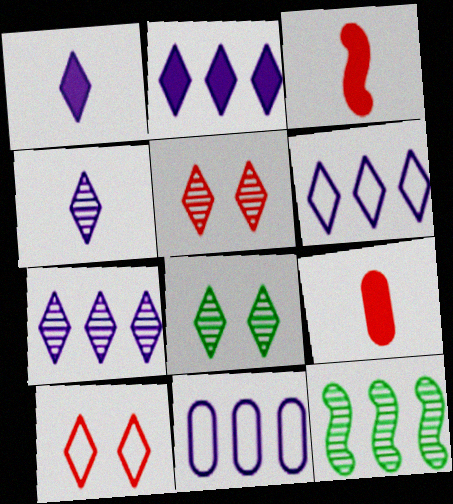[[2, 6, 7], 
[3, 8, 11]]